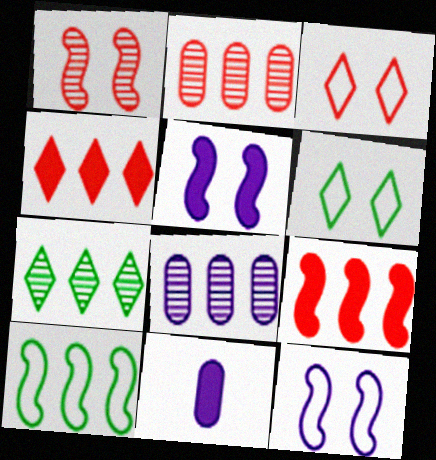[[4, 8, 10]]